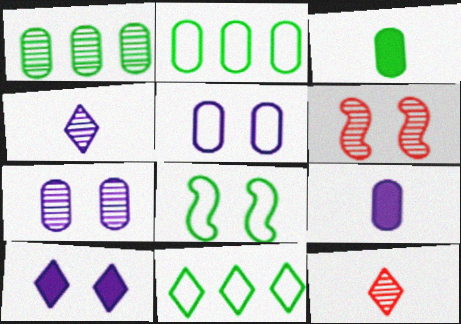[[1, 4, 6], 
[6, 9, 11], 
[10, 11, 12]]